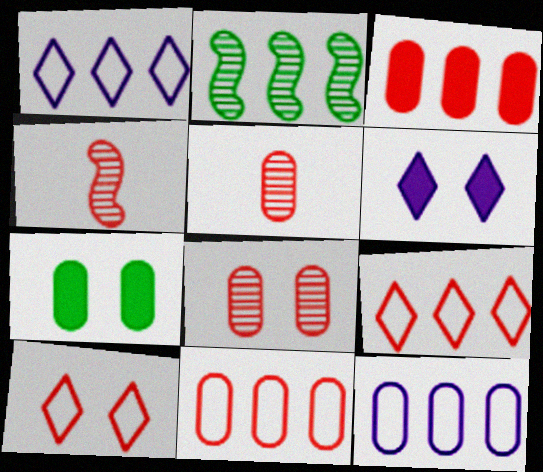[[1, 2, 3], 
[1, 4, 7], 
[3, 4, 10], 
[5, 7, 12]]